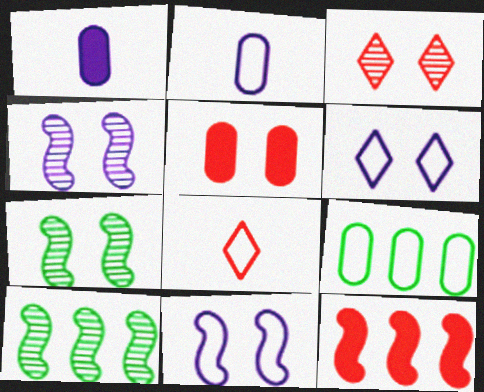[[5, 6, 7], 
[8, 9, 11]]